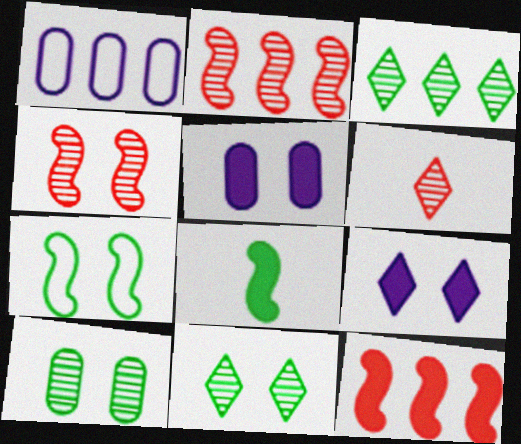[[1, 3, 12]]